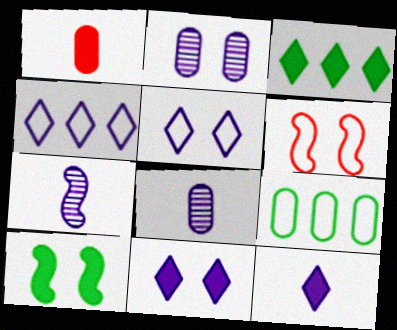[[1, 2, 9], 
[3, 6, 8]]